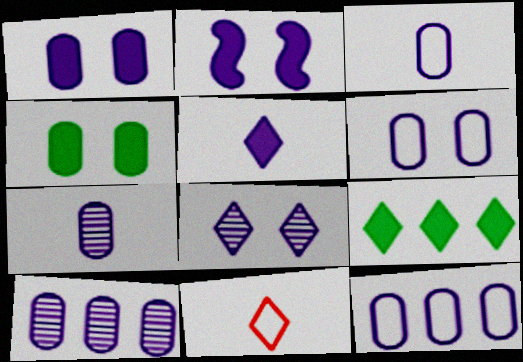[[1, 3, 10], 
[1, 7, 12], 
[2, 6, 8], 
[3, 6, 12], 
[8, 9, 11]]